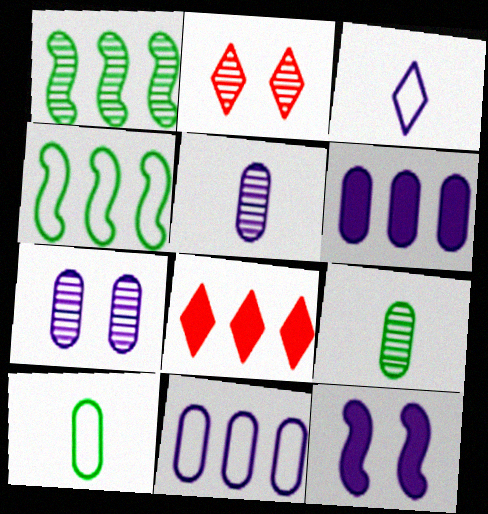[[1, 2, 5], 
[1, 8, 11]]